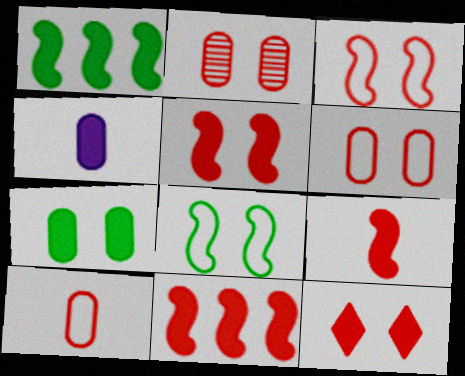[[1, 4, 12], 
[2, 3, 12], 
[5, 9, 11]]